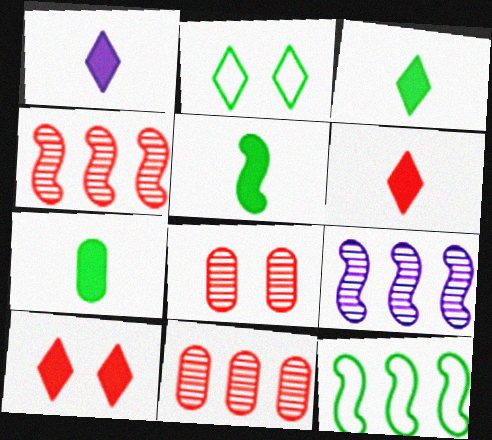[[1, 3, 6], 
[1, 8, 12], 
[3, 5, 7]]